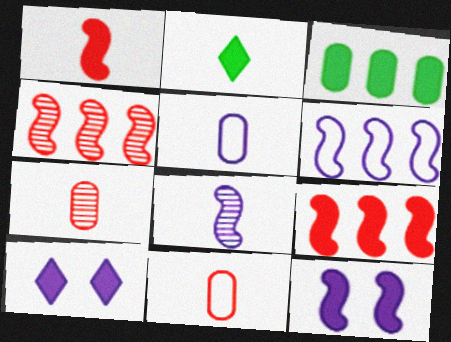[[1, 3, 10], 
[2, 8, 11], 
[6, 8, 12]]